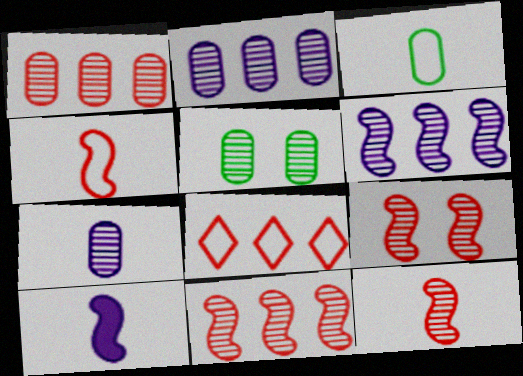[[1, 5, 7], 
[5, 8, 10], 
[9, 11, 12]]